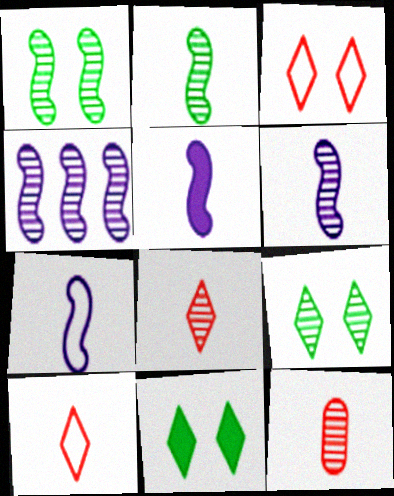[[4, 9, 12], 
[5, 6, 7]]